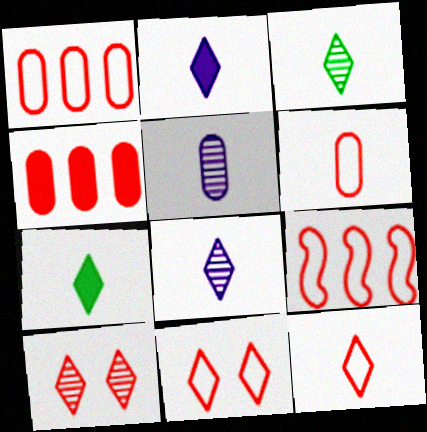[[2, 3, 12], 
[6, 9, 11], 
[7, 8, 12]]